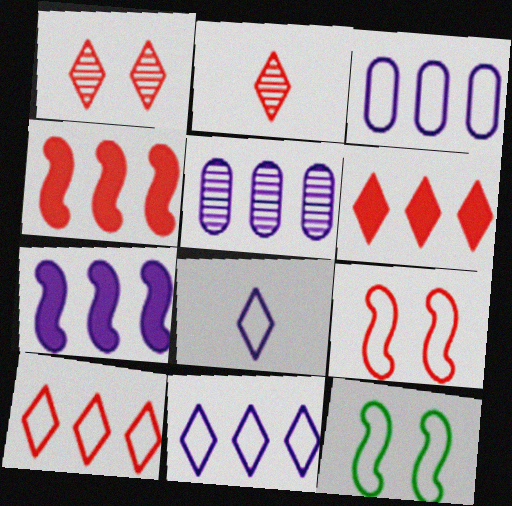[[5, 7, 11]]